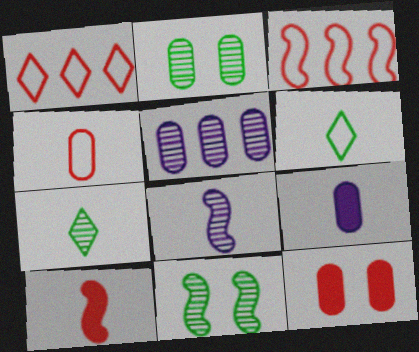[[1, 9, 11]]